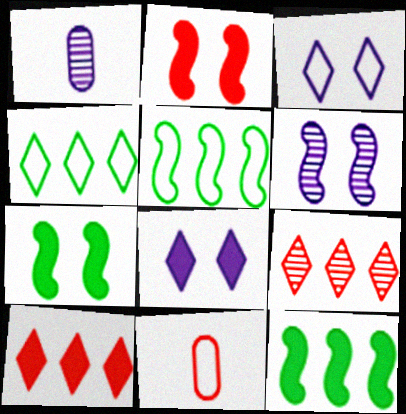[[1, 2, 4], 
[2, 9, 11], 
[3, 5, 11]]